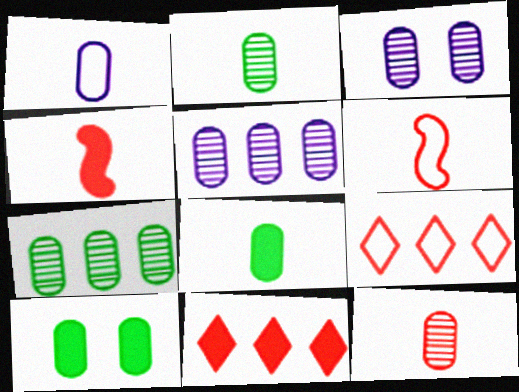[[1, 8, 12], 
[3, 7, 12]]